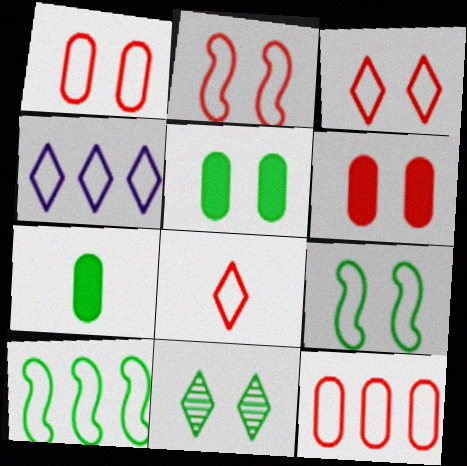[[1, 2, 3], 
[2, 8, 12], 
[4, 10, 12], 
[5, 9, 11], 
[7, 10, 11]]